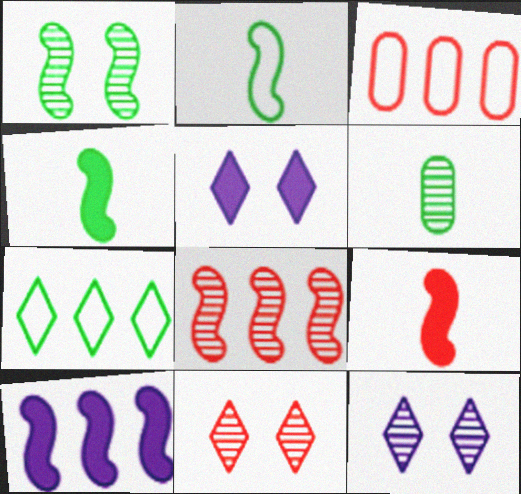[[3, 4, 12], 
[3, 9, 11], 
[6, 8, 12]]